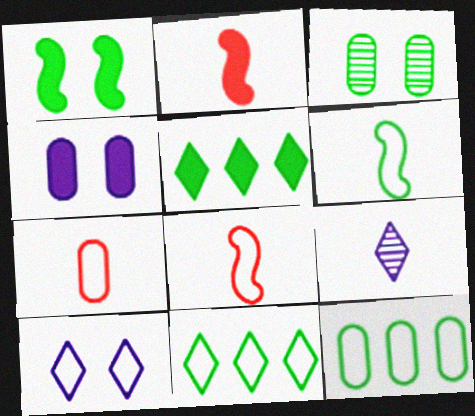[[2, 4, 5], 
[3, 5, 6], 
[8, 10, 12]]